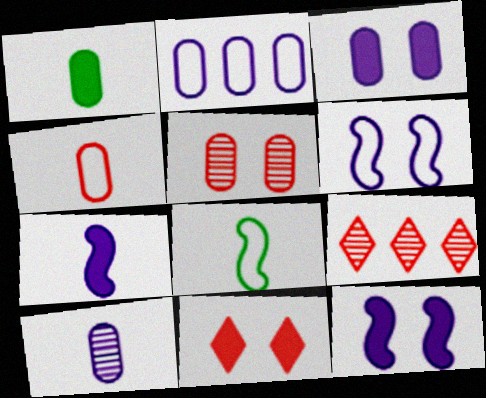[[1, 2, 5], 
[1, 4, 10], 
[1, 6, 9], 
[2, 3, 10], 
[3, 8, 9]]